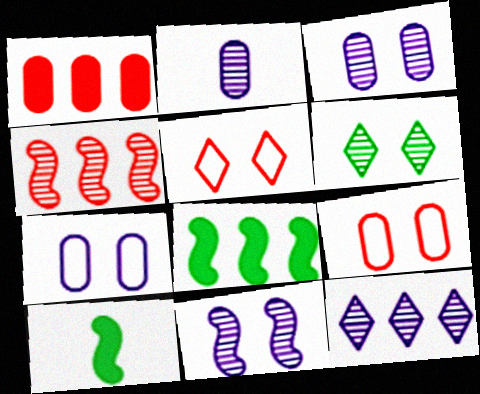[[2, 4, 6], 
[2, 5, 8], 
[2, 11, 12], 
[9, 10, 12]]